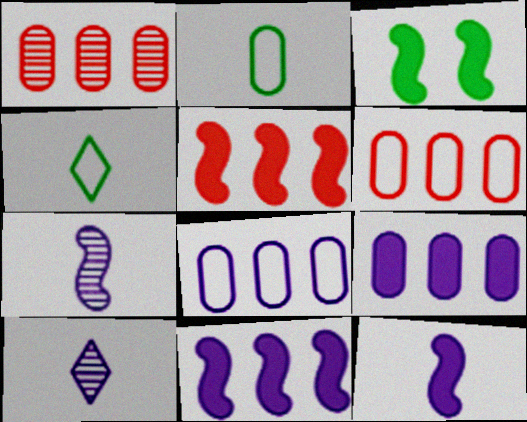[[3, 5, 12], 
[3, 6, 10]]